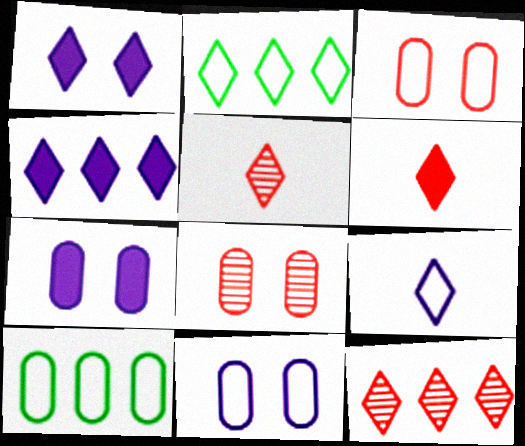[[1, 2, 5], 
[2, 4, 12]]